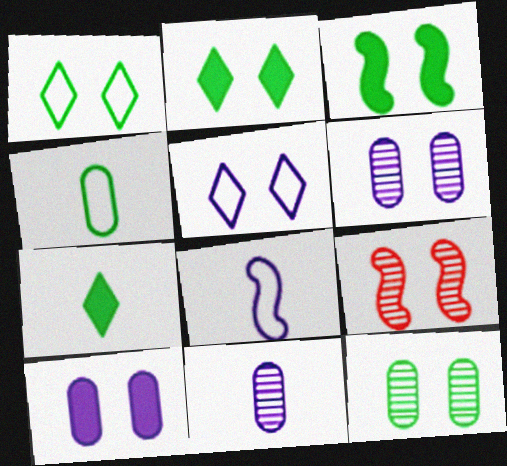[[1, 3, 12], 
[1, 9, 10]]